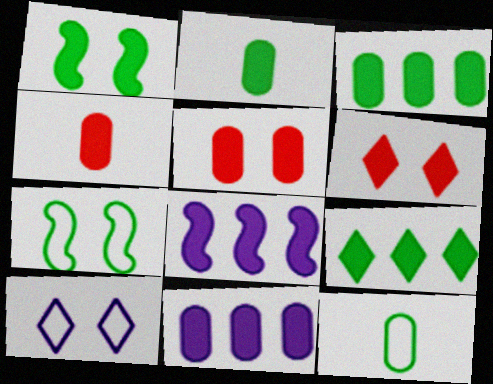[[1, 2, 9], 
[2, 5, 11], 
[2, 6, 8]]